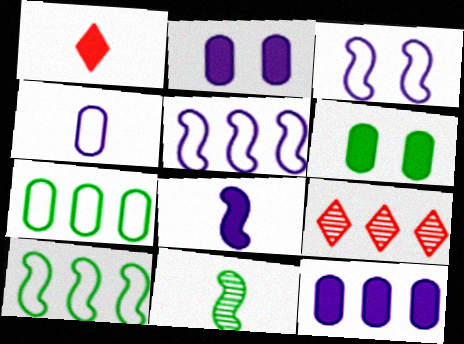[[1, 4, 11], 
[9, 10, 12]]